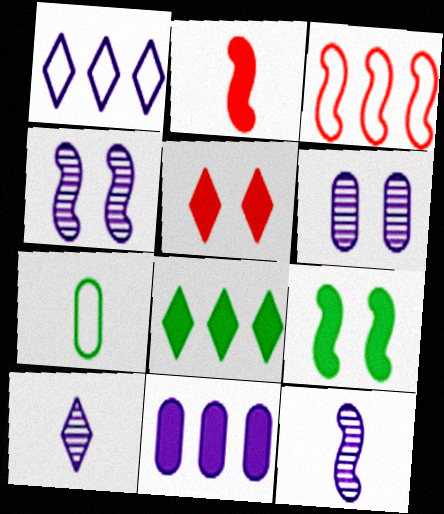[[2, 7, 10], 
[3, 9, 12]]